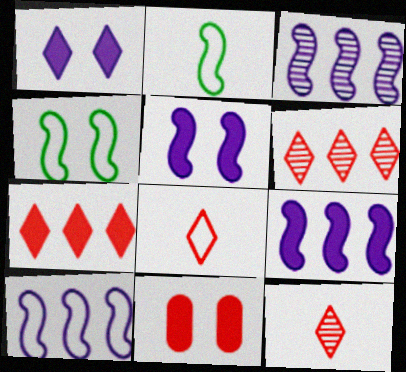[[3, 9, 10]]